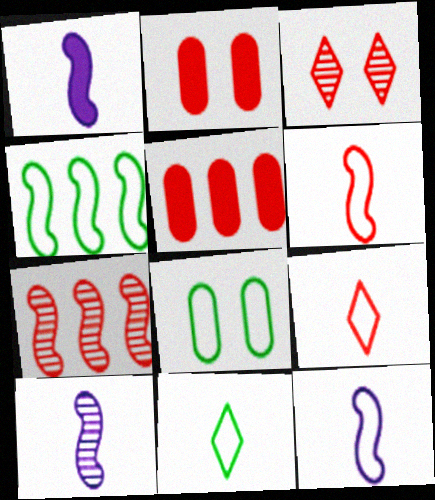[[1, 10, 12], 
[2, 7, 9], 
[3, 5, 6], 
[4, 8, 11]]